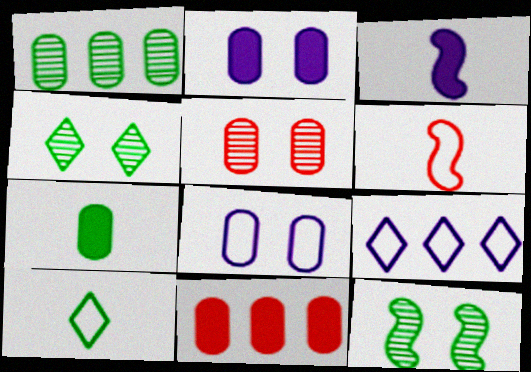[[2, 7, 11]]